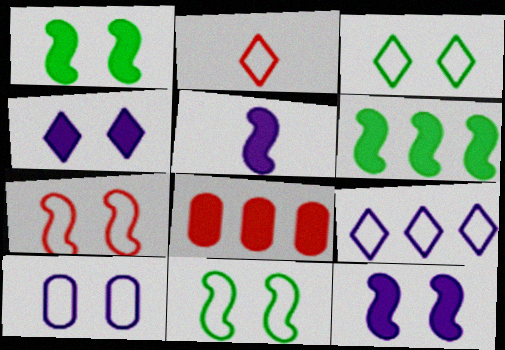[[2, 3, 9], 
[3, 7, 10]]